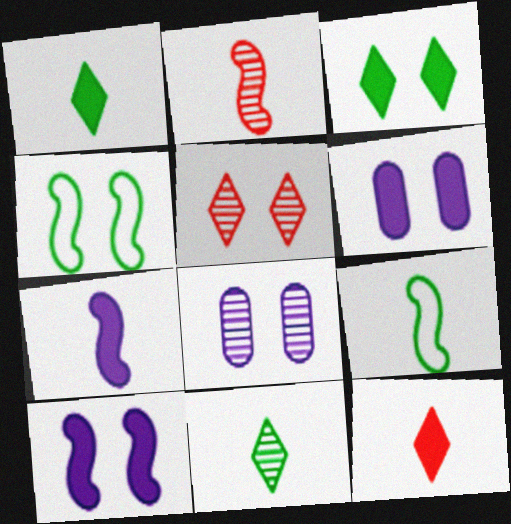[[2, 7, 9], 
[4, 5, 6]]